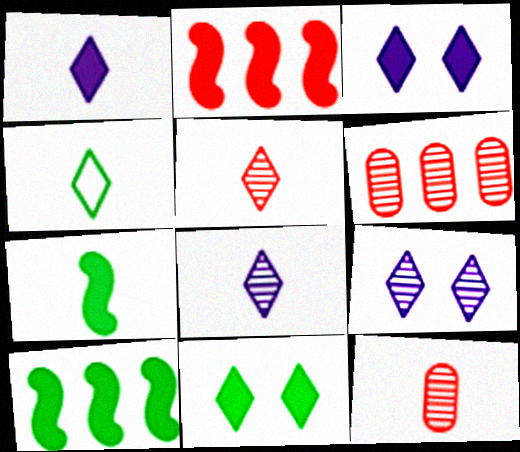[[1, 4, 5]]